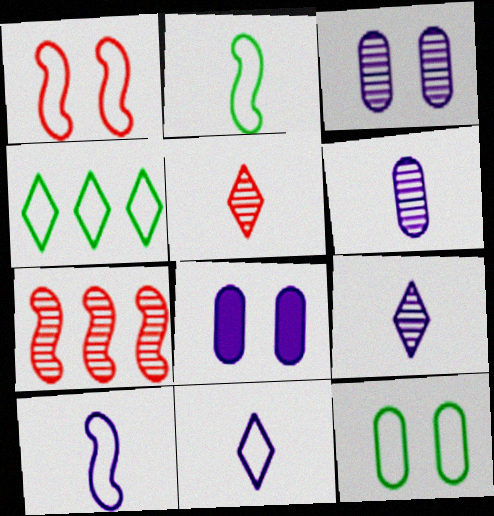[[2, 4, 12]]